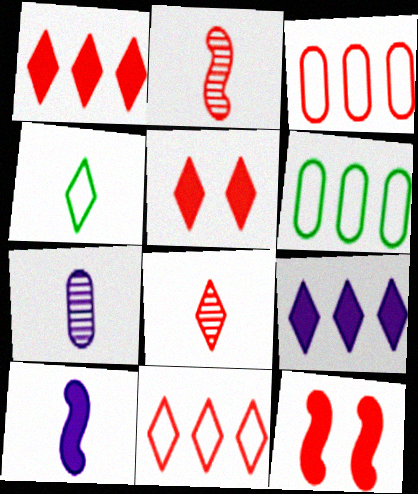[[2, 3, 5], 
[3, 8, 12], 
[5, 8, 11]]